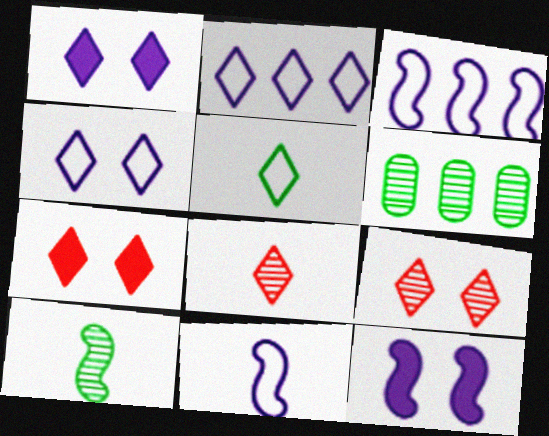[[6, 7, 11]]